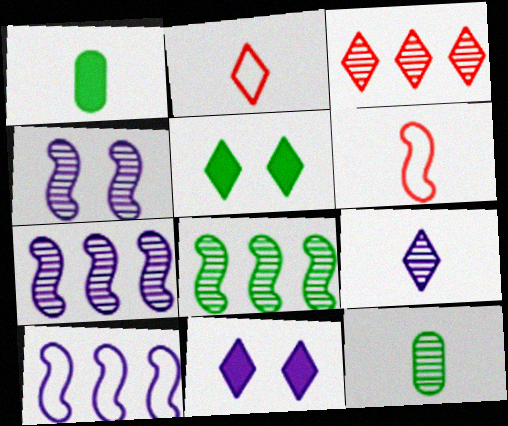[[1, 6, 9], 
[3, 4, 12]]